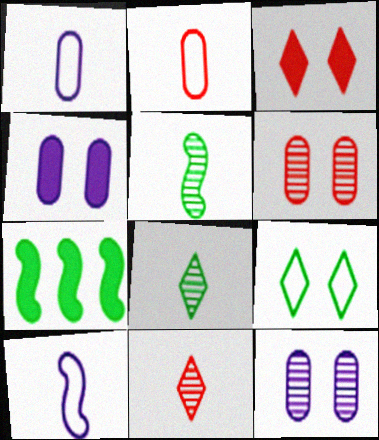[]